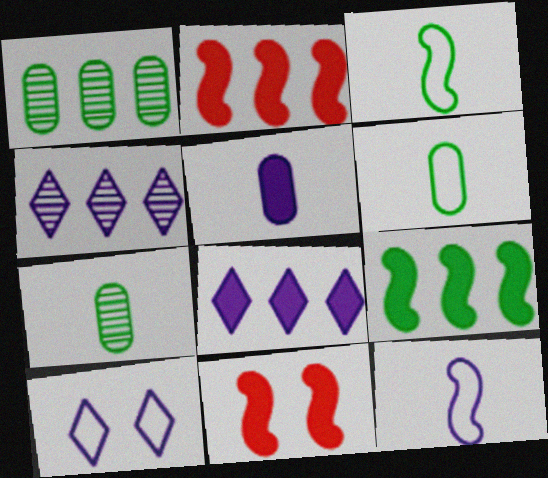[[2, 7, 10], 
[4, 6, 11]]